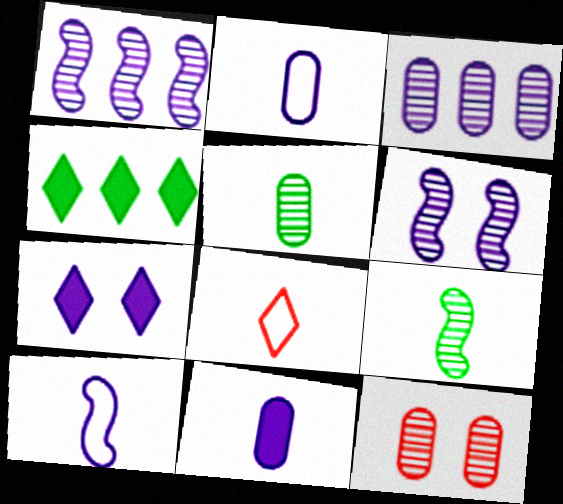[[1, 2, 7], 
[3, 5, 12], 
[3, 7, 10], 
[4, 10, 12], 
[8, 9, 11]]